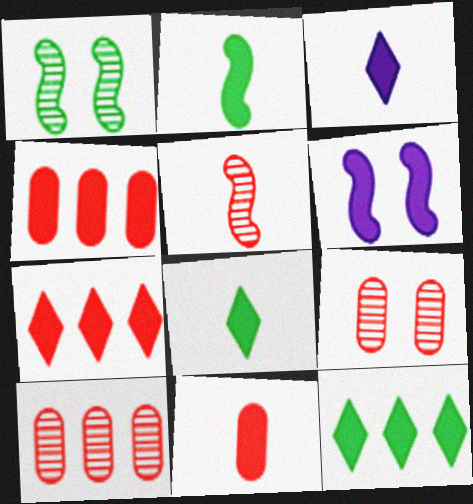[[2, 3, 11], 
[4, 6, 8], 
[6, 11, 12]]